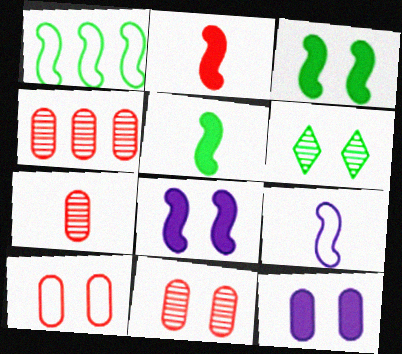[[4, 7, 11], 
[6, 8, 10]]